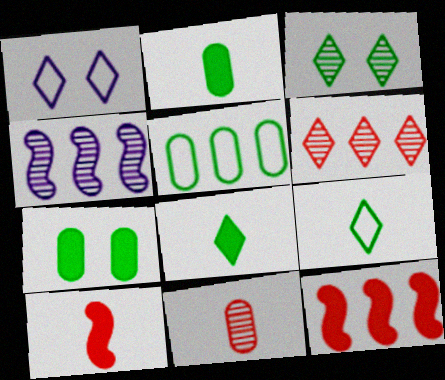[[1, 6, 8], 
[3, 4, 11]]